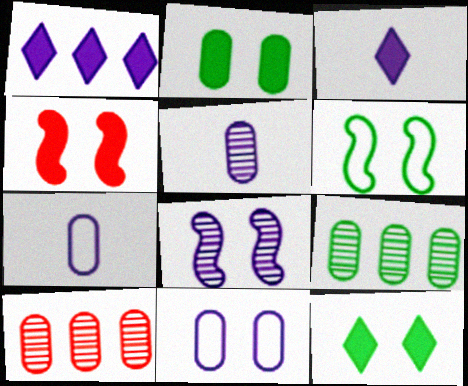[[1, 7, 8], 
[2, 7, 10], 
[3, 6, 10], 
[4, 6, 8]]